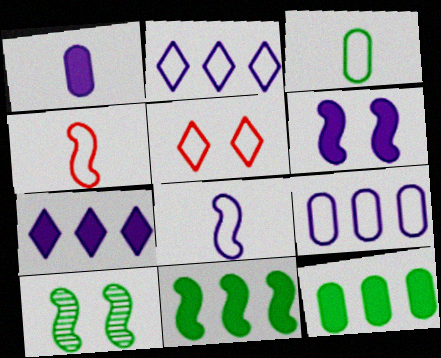[[1, 6, 7]]